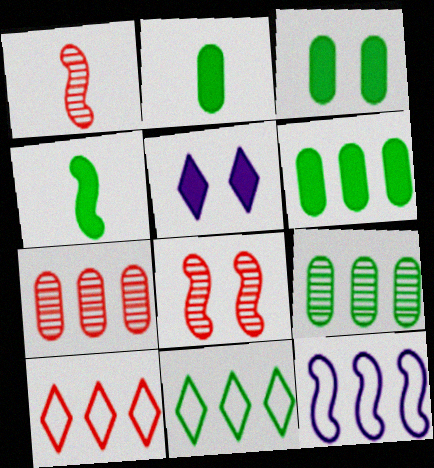[[2, 3, 6], 
[4, 8, 12]]